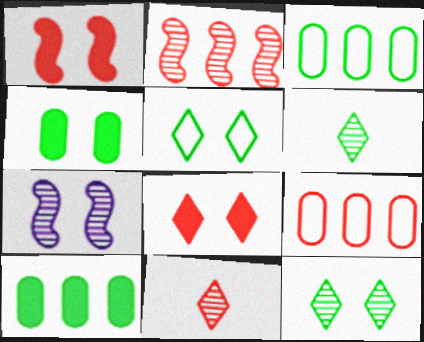[[1, 9, 11]]